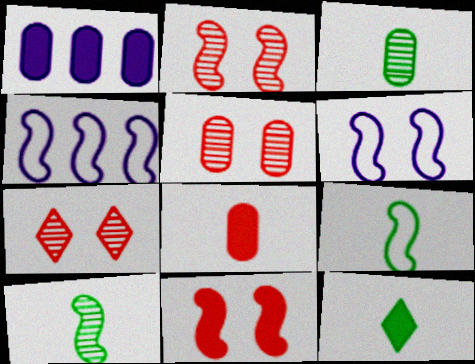[[1, 7, 9], 
[1, 11, 12], 
[2, 5, 7], 
[3, 9, 12], 
[4, 5, 12], 
[4, 10, 11]]